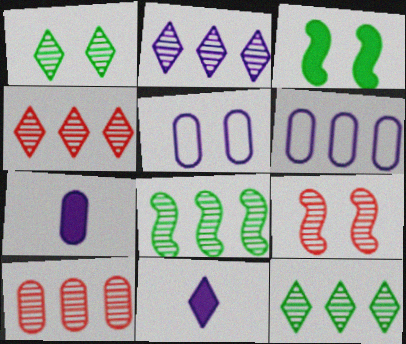[[2, 4, 12], 
[2, 8, 10]]